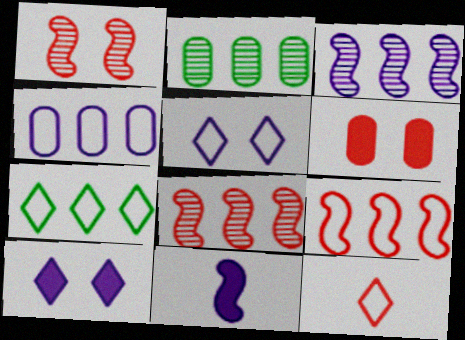[[4, 7, 9], 
[5, 7, 12], 
[6, 8, 12]]